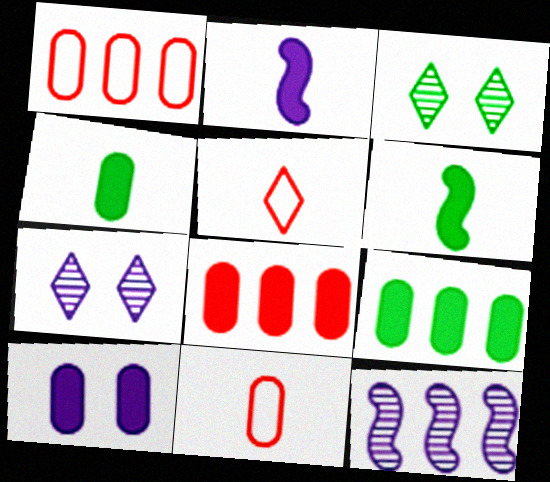[[1, 2, 3], 
[1, 6, 7], 
[4, 8, 10]]